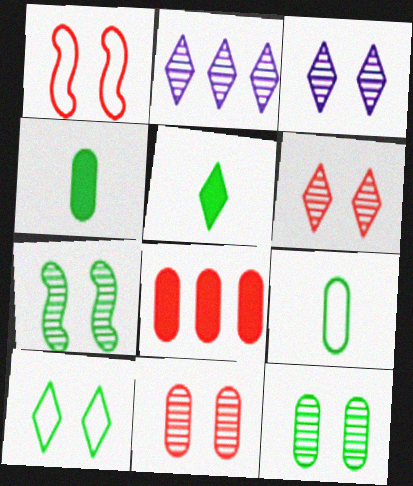[[1, 2, 4], 
[3, 7, 11]]